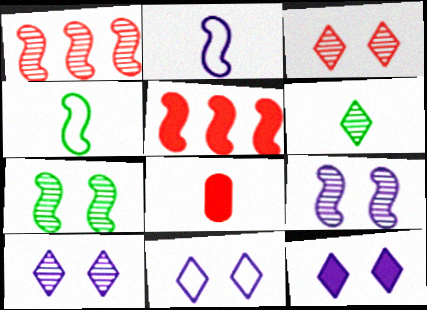[[2, 5, 7], 
[2, 6, 8], 
[4, 5, 9], 
[10, 11, 12]]